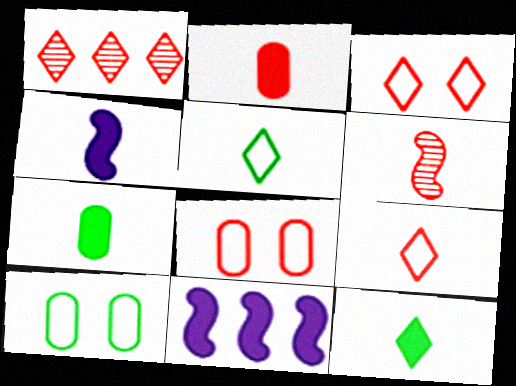[[1, 4, 10], 
[2, 4, 12], 
[2, 6, 9]]